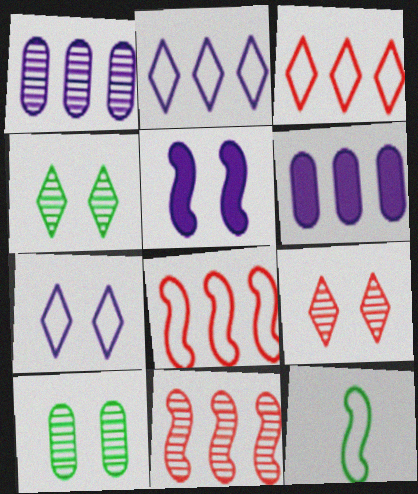[[5, 11, 12], 
[6, 9, 12]]